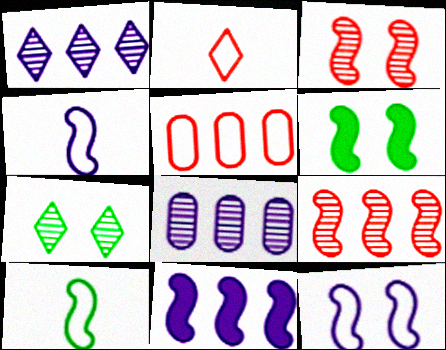[[2, 6, 8], 
[3, 6, 12], 
[3, 10, 11], 
[4, 6, 9]]